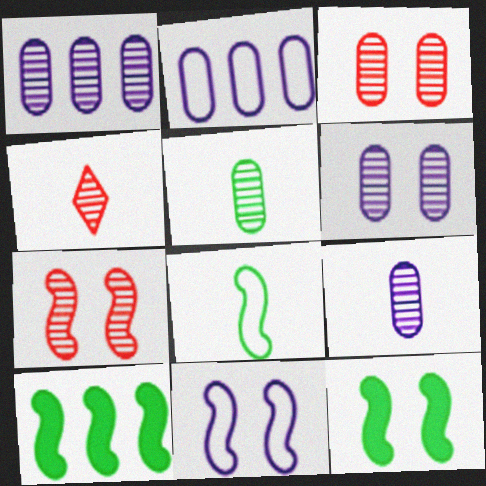[[1, 3, 5], 
[1, 6, 9], 
[2, 4, 12], 
[7, 11, 12]]